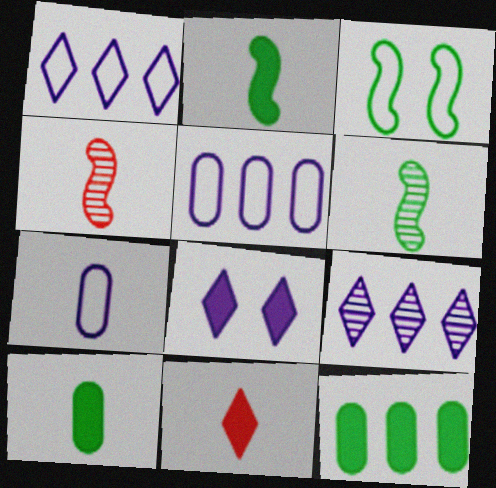[[6, 7, 11]]